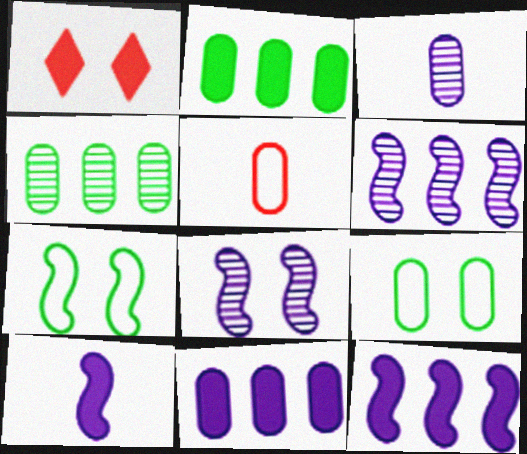[[1, 2, 10], 
[1, 8, 9]]